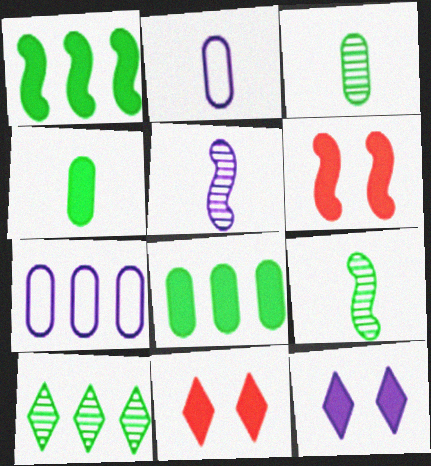[[2, 6, 10], 
[5, 7, 12], 
[7, 9, 11]]